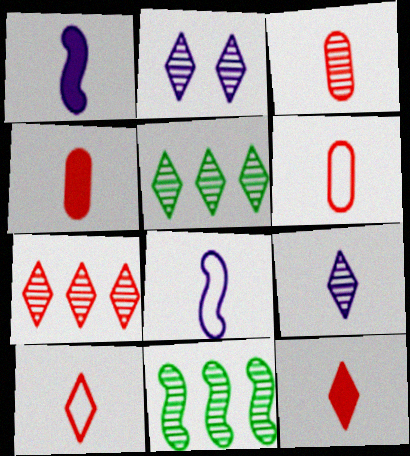[[2, 3, 11], 
[3, 4, 6]]